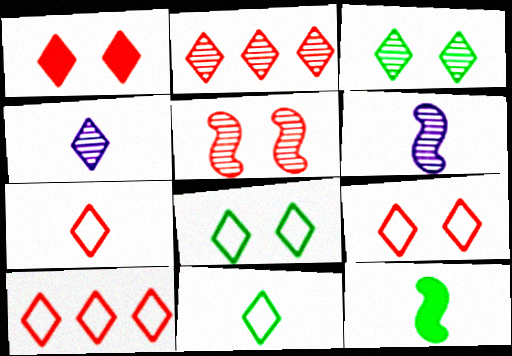[[1, 2, 7], 
[2, 3, 4], 
[7, 9, 10]]